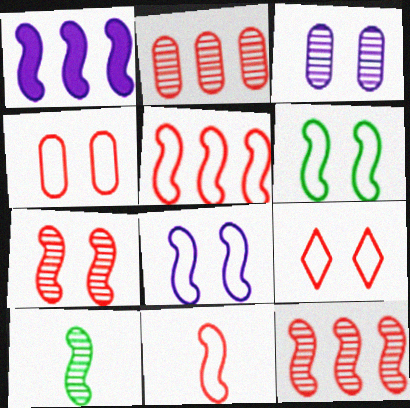[]